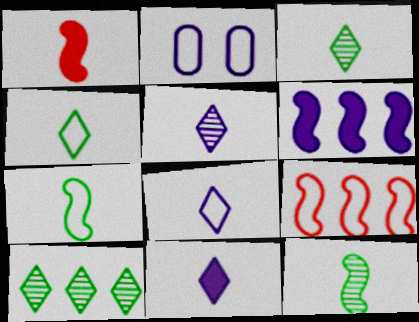[[1, 2, 10], 
[2, 4, 9], 
[2, 5, 6], 
[5, 8, 11]]